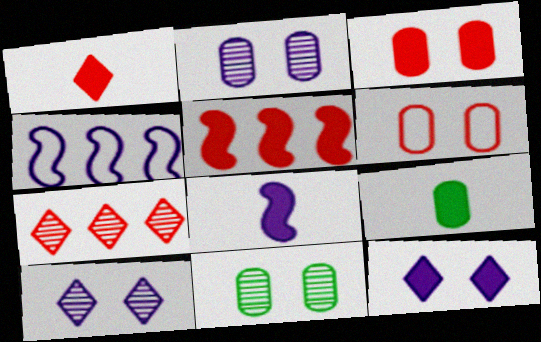[[1, 3, 5], 
[1, 4, 11], 
[1, 8, 9], 
[5, 9, 12]]